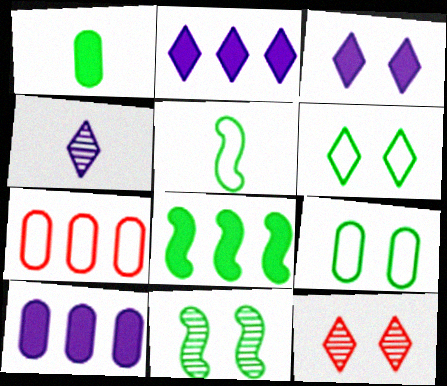[[3, 6, 12], 
[5, 8, 11], 
[5, 10, 12]]